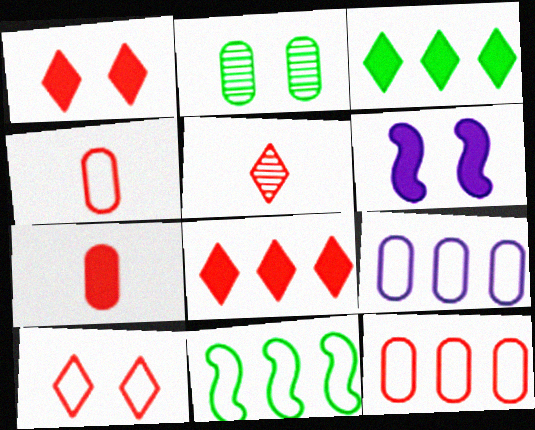[[2, 6, 10], 
[2, 7, 9], 
[3, 6, 7], 
[5, 8, 10]]